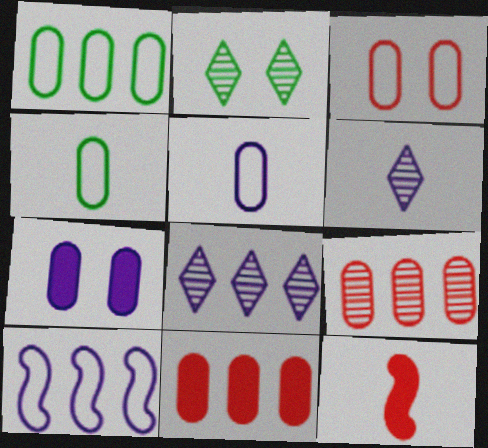[[1, 3, 5], 
[4, 6, 12], 
[4, 7, 9], 
[6, 7, 10]]